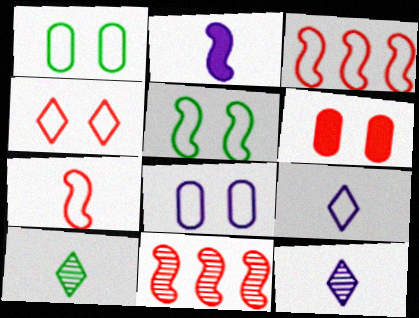[[1, 3, 9], 
[2, 5, 11], 
[4, 5, 8]]